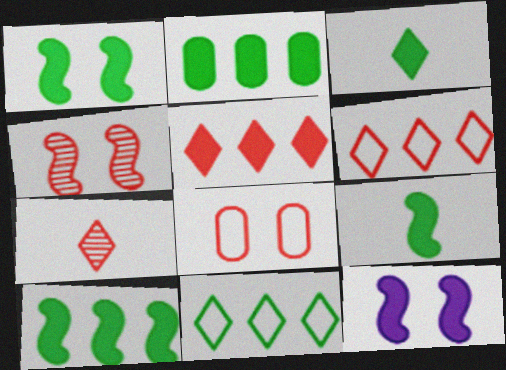[[1, 2, 3], 
[1, 9, 10]]